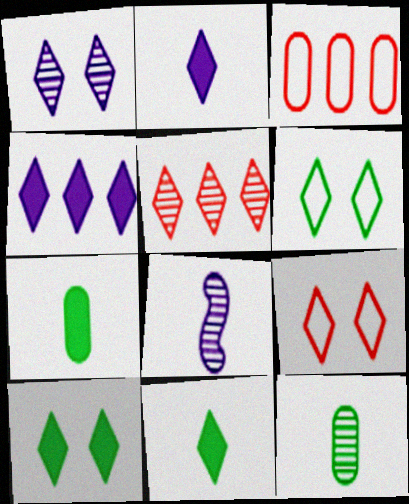[[1, 9, 10], 
[2, 5, 6], 
[3, 8, 10]]